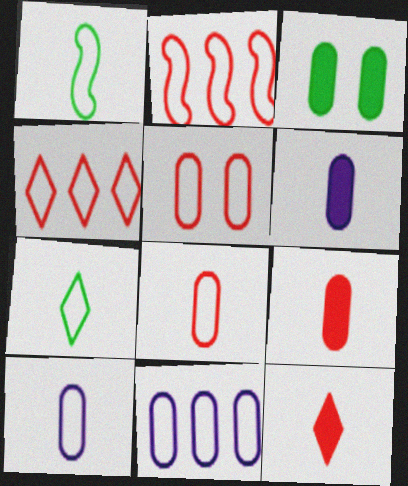[]